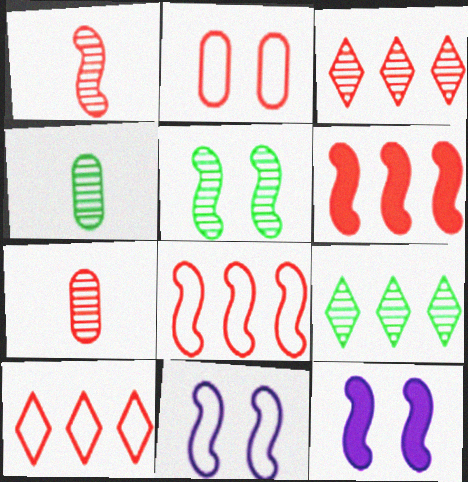[[4, 5, 9], 
[4, 10, 12]]